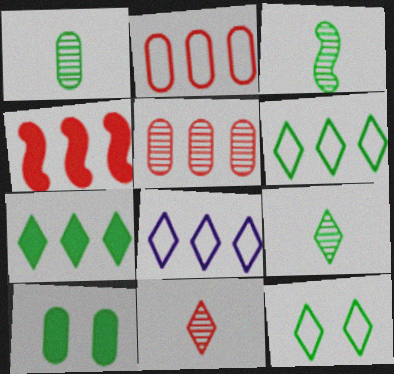[[1, 3, 9], 
[3, 6, 10], 
[7, 9, 12]]